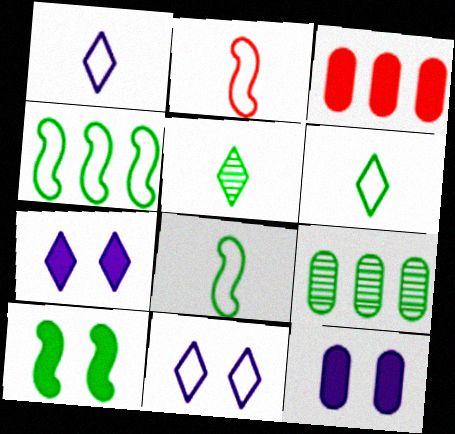[[2, 7, 9], 
[6, 9, 10]]